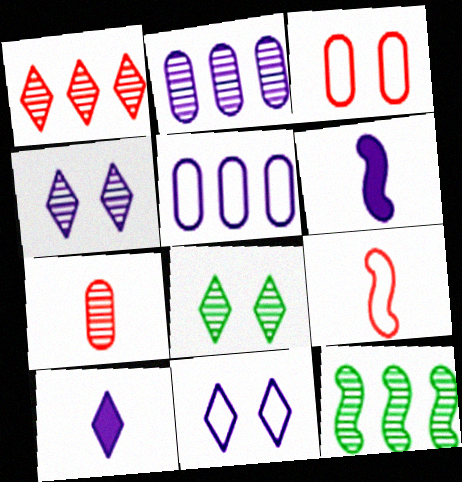[[1, 2, 12], 
[2, 6, 11], 
[3, 10, 12], 
[4, 5, 6], 
[4, 7, 12]]